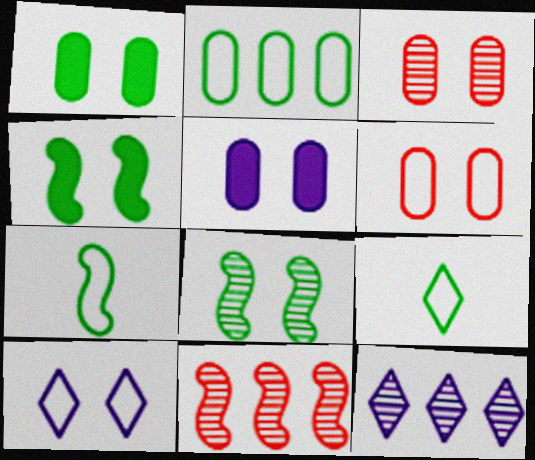[[3, 4, 10], 
[5, 9, 11]]